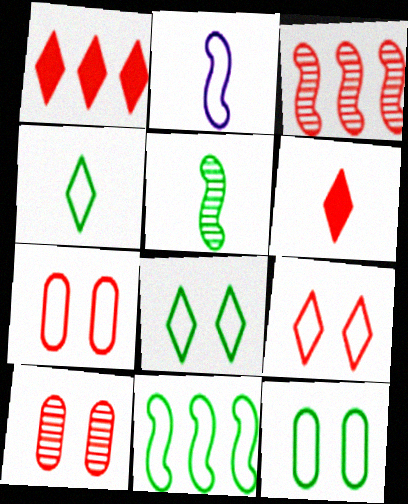[[3, 6, 7], 
[4, 11, 12]]